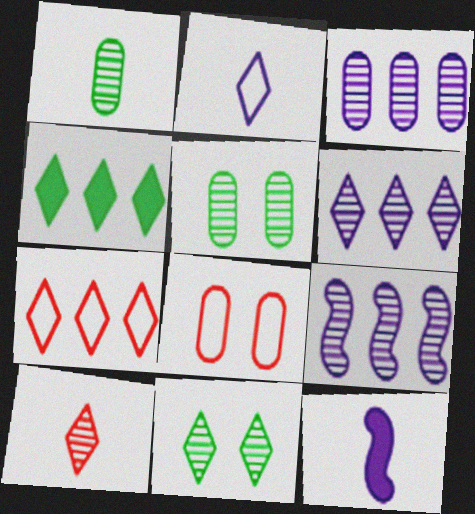[[3, 6, 9], 
[4, 6, 7], 
[5, 7, 12], 
[5, 9, 10], 
[6, 10, 11]]